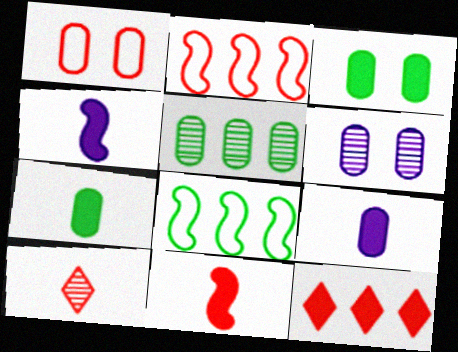[[1, 3, 6], 
[1, 5, 9], 
[3, 4, 12]]